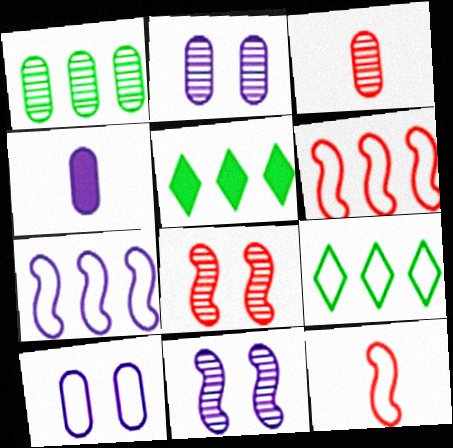[[1, 2, 3], 
[2, 5, 12], 
[4, 8, 9], 
[9, 10, 12]]